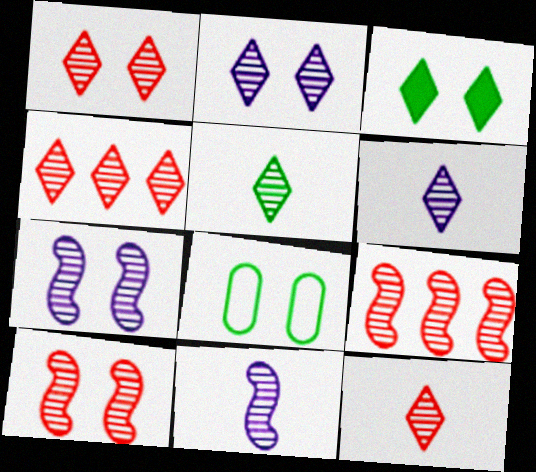[[1, 4, 12], 
[2, 4, 5], 
[5, 6, 12]]